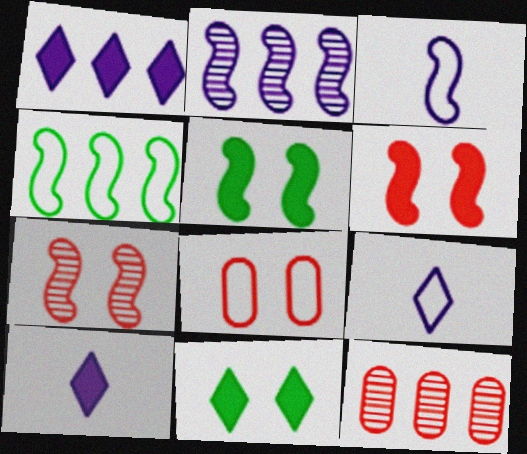[[1, 4, 12], 
[3, 11, 12], 
[4, 8, 9], 
[5, 9, 12]]